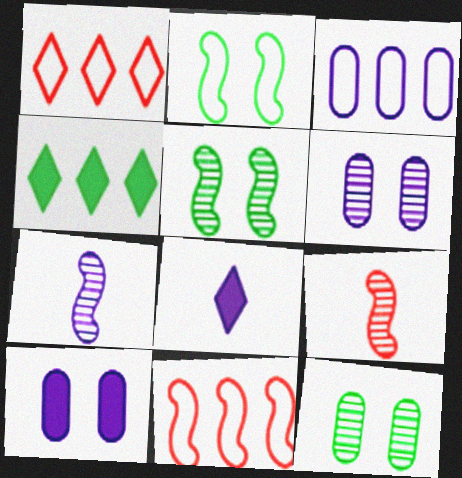[[8, 11, 12]]